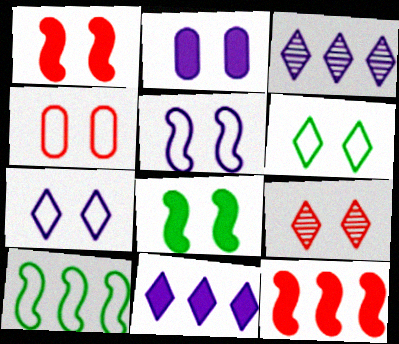[[1, 4, 9], 
[4, 5, 6]]